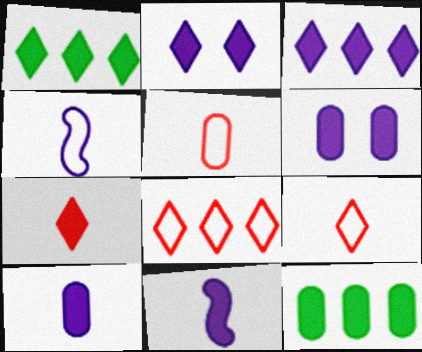[[1, 2, 7], 
[3, 6, 11]]